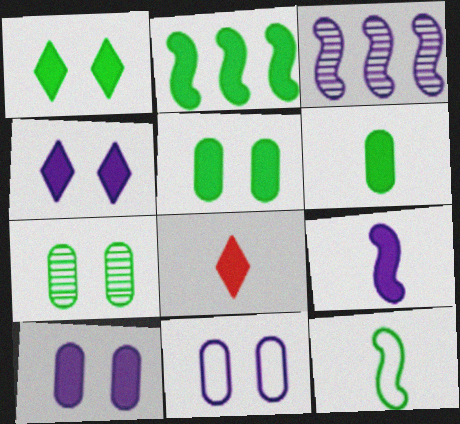[[1, 2, 6], 
[2, 8, 10], 
[6, 8, 9]]